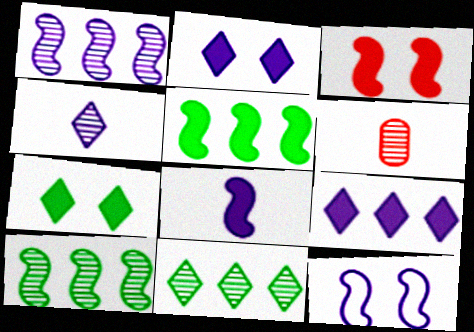[[1, 8, 12], 
[3, 5, 8]]